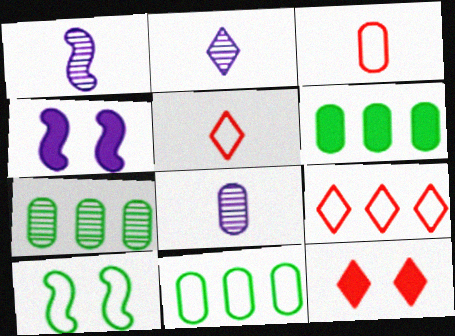[[1, 2, 8], 
[1, 11, 12], 
[4, 5, 7], 
[6, 7, 11]]